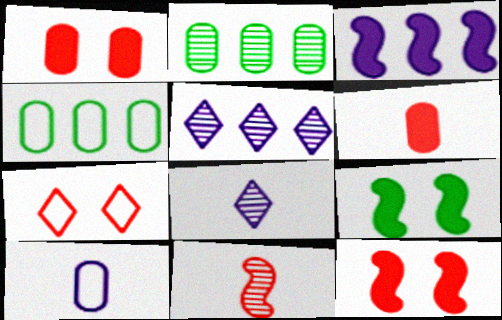[[1, 2, 10], 
[4, 8, 12]]